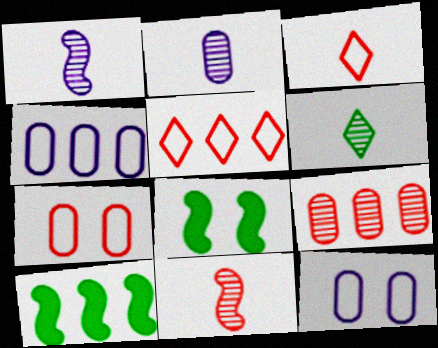[[2, 5, 8], 
[2, 6, 11]]